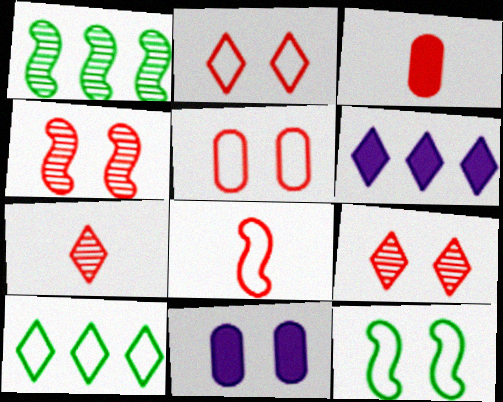[[3, 7, 8], 
[9, 11, 12]]